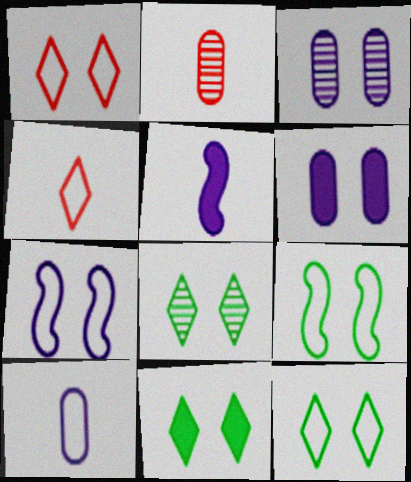[[8, 11, 12]]